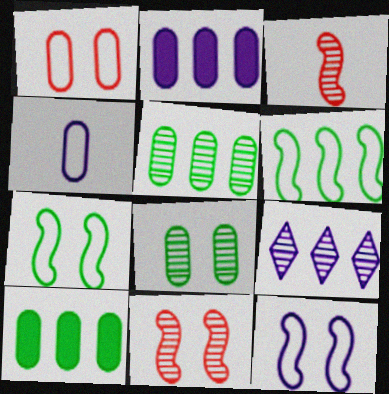[[3, 8, 9]]